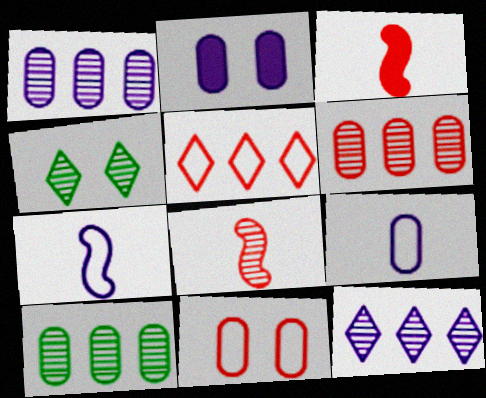[[1, 2, 9], 
[1, 4, 8], 
[1, 6, 10], 
[2, 7, 12]]